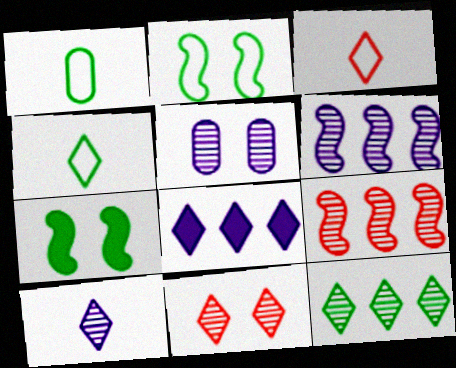[[1, 7, 12], 
[4, 8, 11], 
[5, 6, 10], 
[10, 11, 12]]